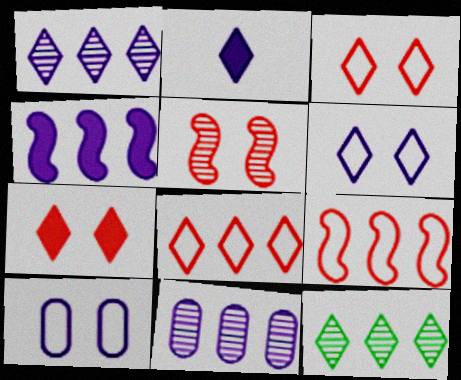[[1, 2, 6], 
[2, 3, 12]]